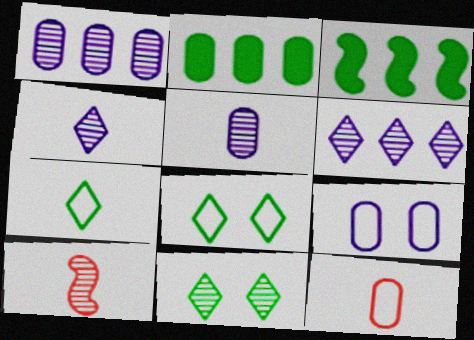[[1, 10, 11]]